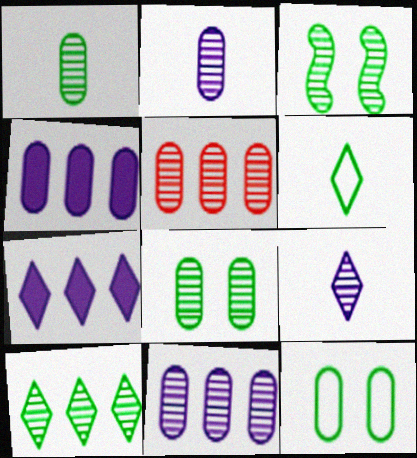[[1, 3, 10], 
[2, 5, 8], 
[3, 5, 9]]